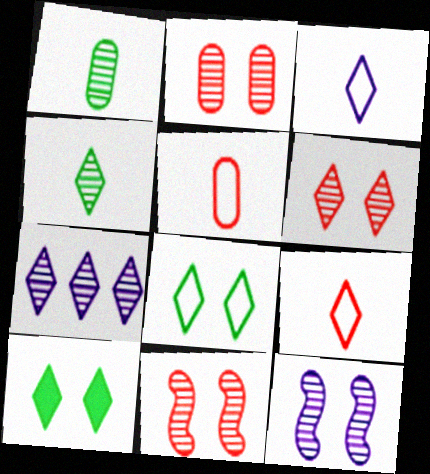[[1, 7, 11], 
[2, 6, 11], 
[4, 6, 7], 
[7, 9, 10]]